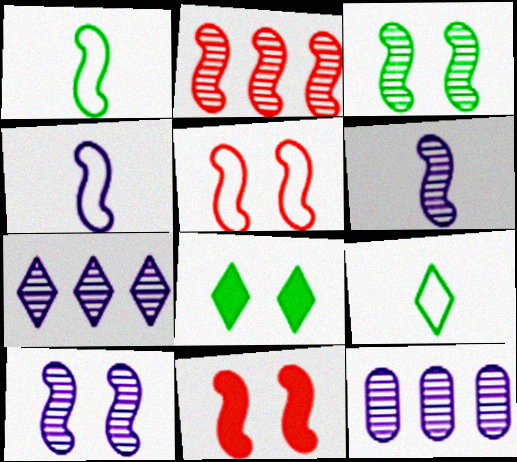[[2, 3, 6], 
[9, 11, 12]]